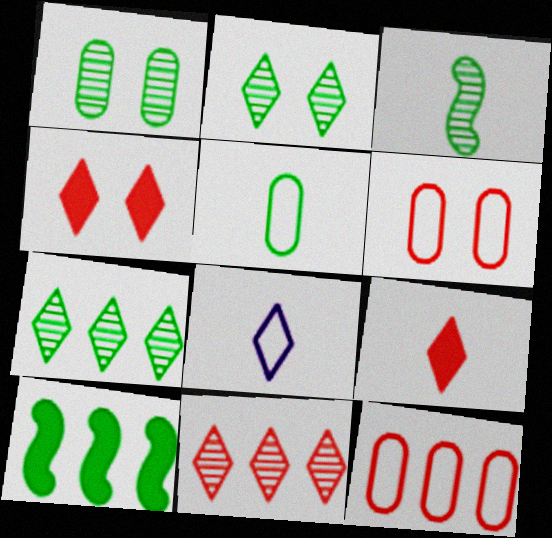[[1, 3, 7], 
[2, 5, 10], 
[4, 7, 8]]